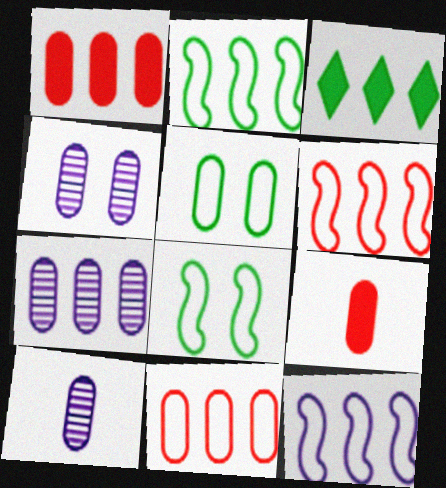[[1, 5, 10], 
[2, 6, 12], 
[3, 6, 7], 
[4, 7, 10], 
[5, 7, 9]]